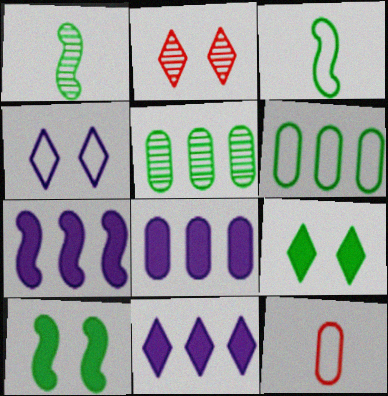[[1, 6, 9], 
[2, 3, 8], 
[2, 4, 9], 
[3, 5, 9], 
[7, 8, 11]]